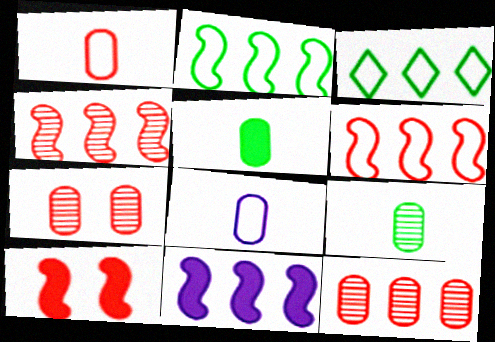[[2, 4, 11], 
[3, 11, 12]]